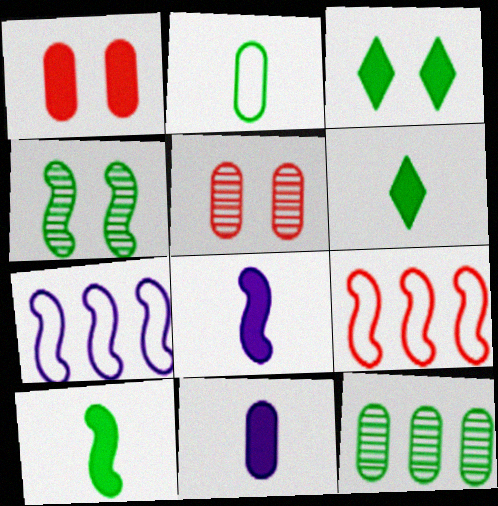[[4, 8, 9], 
[5, 6, 7]]